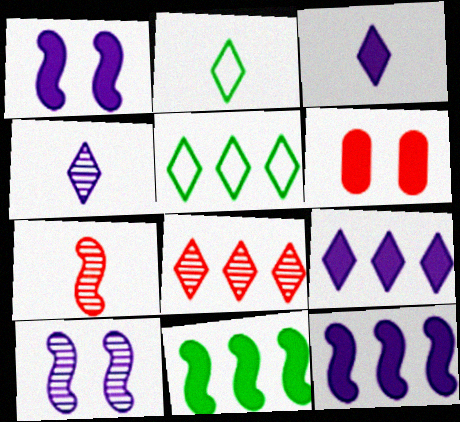[[3, 6, 11], 
[5, 8, 9]]